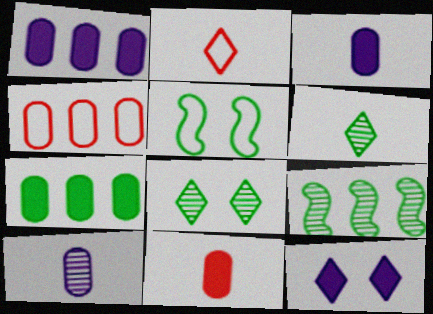[[5, 6, 7]]